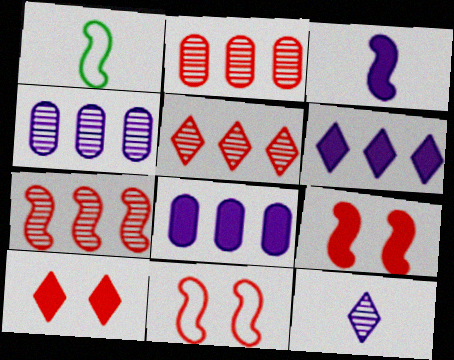[[1, 4, 10], 
[2, 5, 7]]